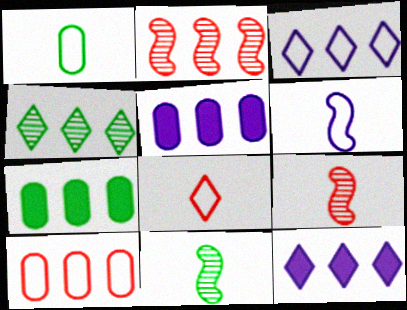[[1, 6, 8], 
[2, 3, 7]]